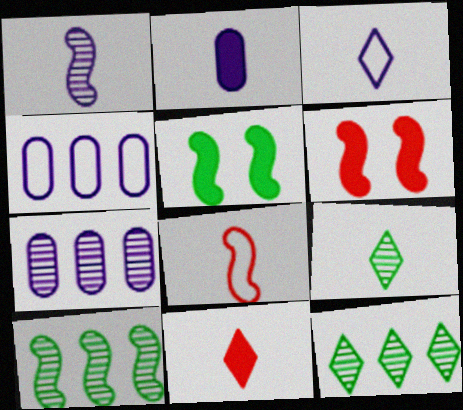[[1, 2, 3], 
[2, 8, 9], 
[3, 9, 11], 
[4, 6, 9]]